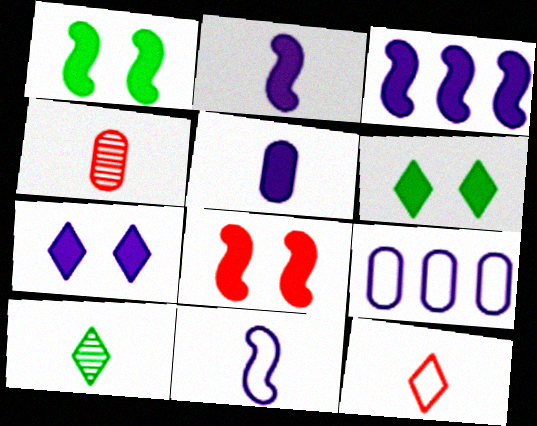[[3, 5, 7], 
[8, 9, 10]]